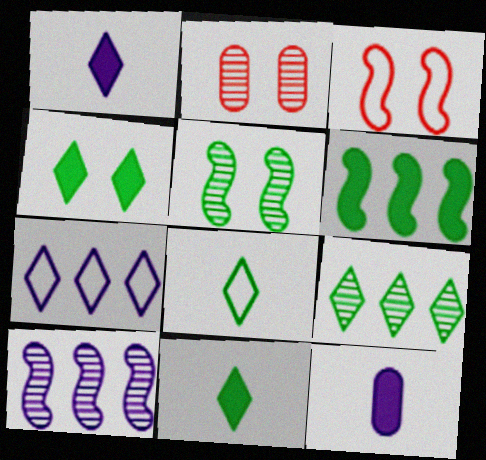[[3, 9, 12], 
[4, 8, 9]]